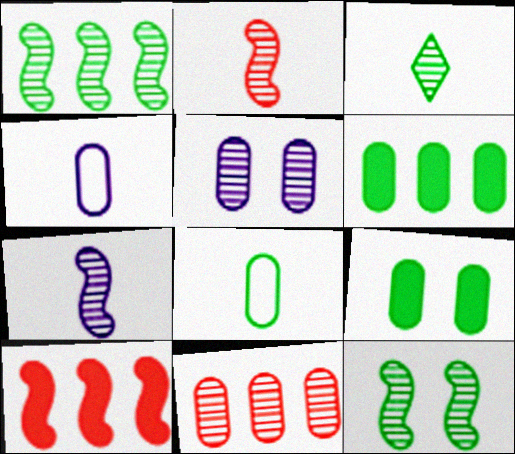[[4, 9, 11]]